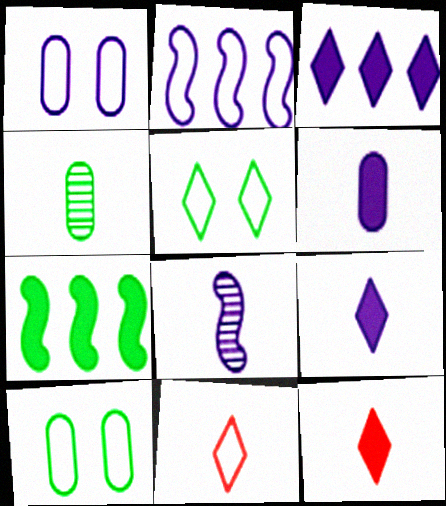[[1, 3, 8], 
[2, 10, 11], 
[4, 5, 7]]